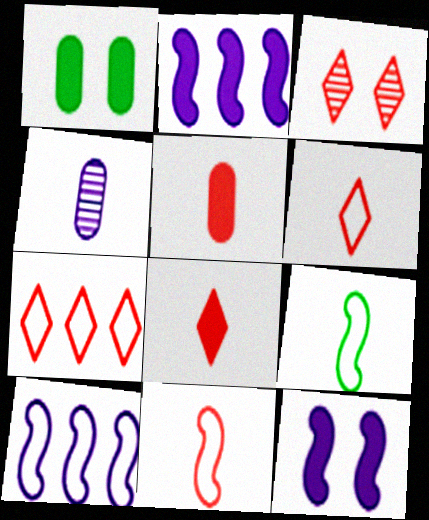[[1, 2, 8], 
[3, 7, 8], 
[4, 8, 9]]